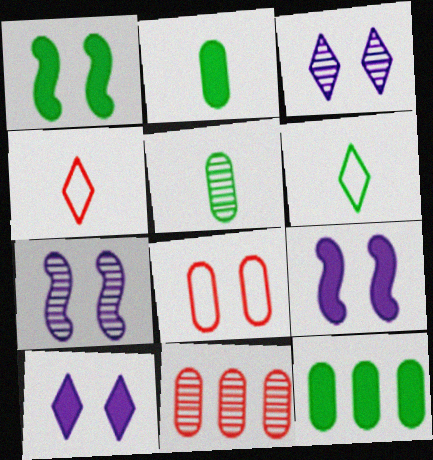[[1, 3, 8], 
[4, 7, 12], 
[6, 9, 11]]